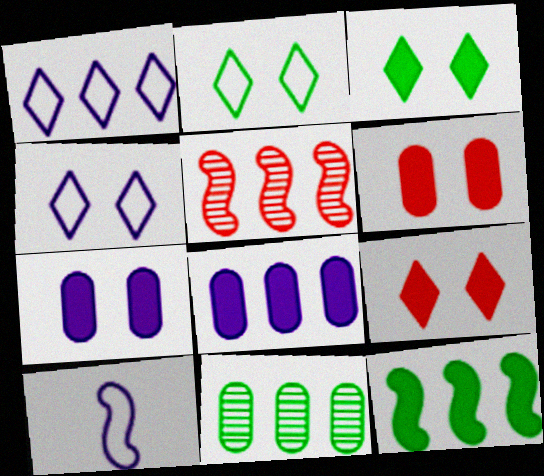[[9, 10, 11]]